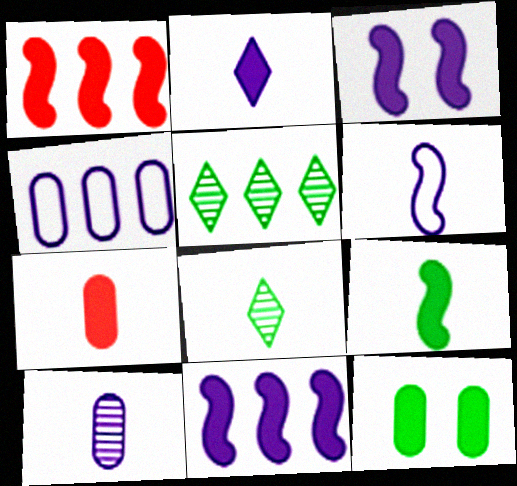[[1, 2, 12], 
[1, 3, 9], 
[1, 4, 5], 
[2, 6, 10], 
[2, 7, 9], 
[6, 7, 8]]